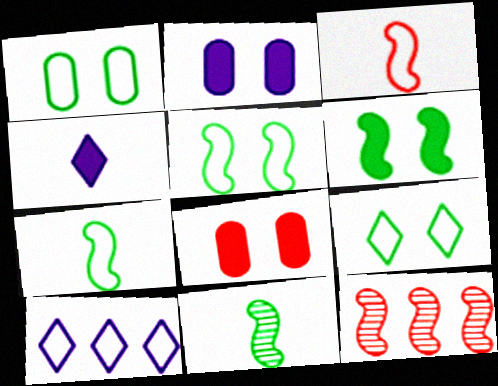[[1, 3, 10], 
[1, 4, 12], 
[1, 5, 9], 
[8, 10, 11]]